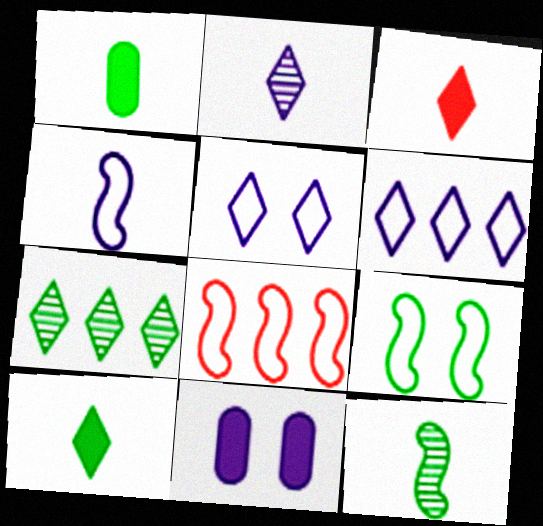[[1, 7, 9], 
[3, 5, 7], 
[4, 8, 9]]